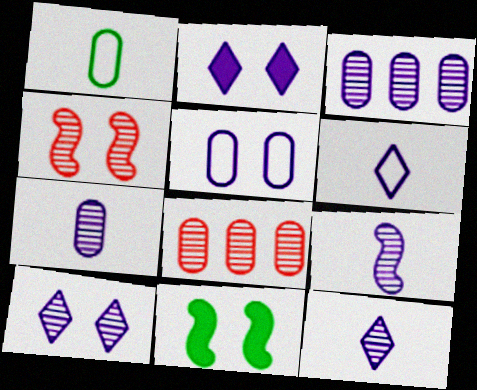[[3, 9, 10], 
[6, 8, 11], 
[7, 9, 12]]